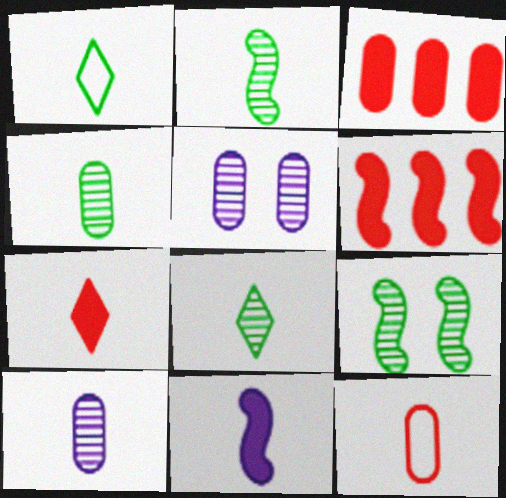[[1, 5, 6], 
[2, 4, 8], 
[8, 11, 12]]